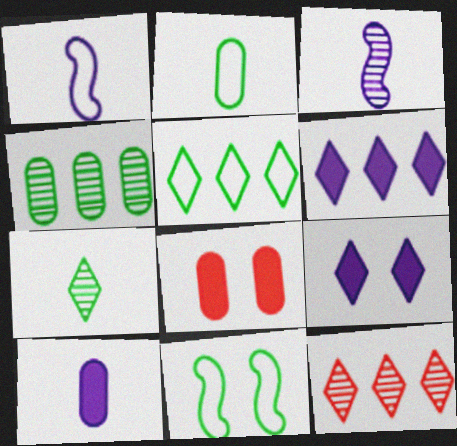[[2, 5, 11], 
[3, 5, 8], 
[5, 6, 12], 
[10, 11, 12]]